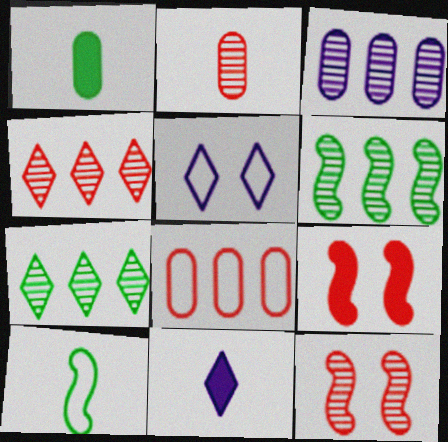[[2, 4, 12], 
[2, 10, 11], 
[3, 4, 6], 
[5, 8, 10]]